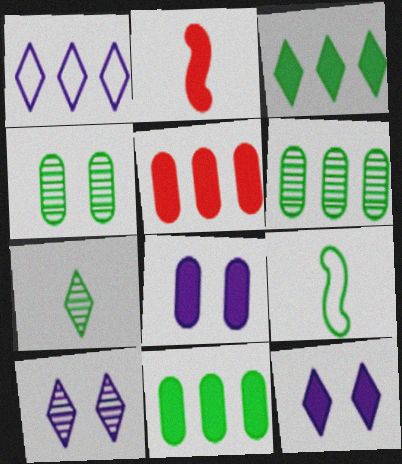[[1, 2, 4], 
[2, 3, 8], 
[2, 11, 12], 
[3, 4, 9], 
[5, 9, 10]]